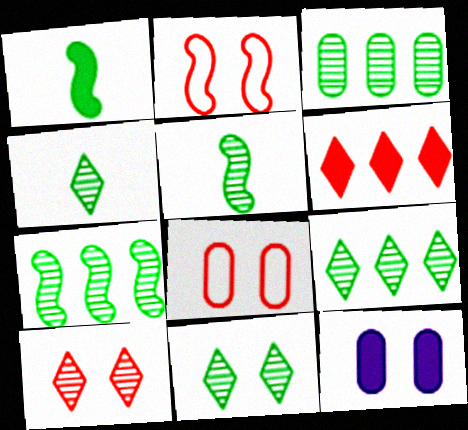[[1, 6, 12], 
[2, 11, 12], 
[3, 5, 11], 
[3, 7, 9], 
[4, 9, 11]]